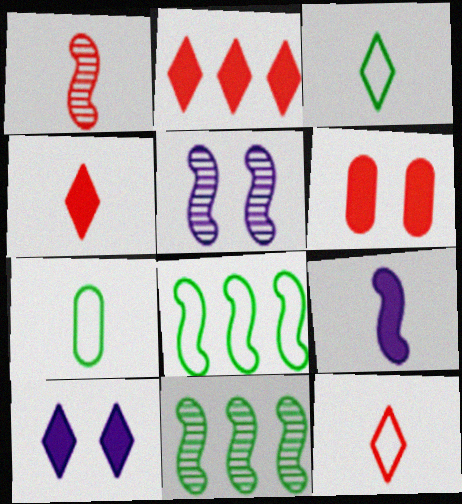[[1, 5, 11], 
[2, 5, 7]]